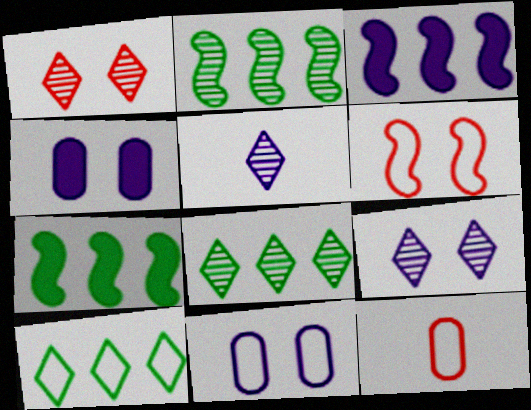[[1, 5, 8], 
[3, 5, 11], 
[7, 9, 12]]